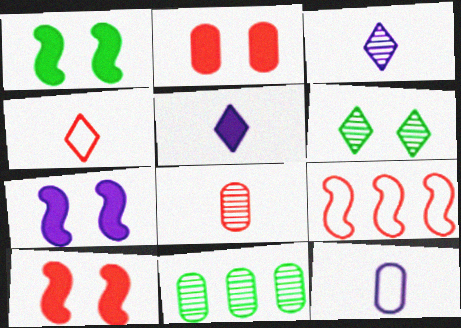[[1, 7, 10], 
[2, 11, 12], 
[4, 7, 11]]